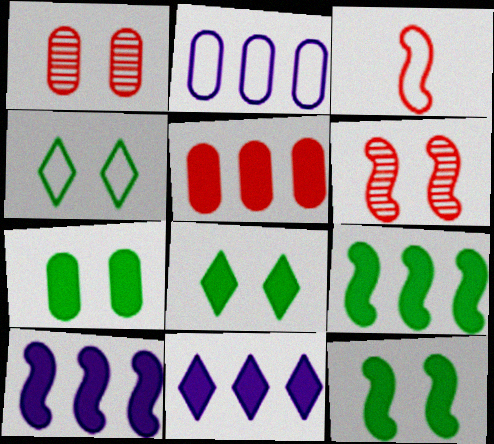[[2, 3, 4], 
[5, 9, 11], 
[7, 8, 12]]